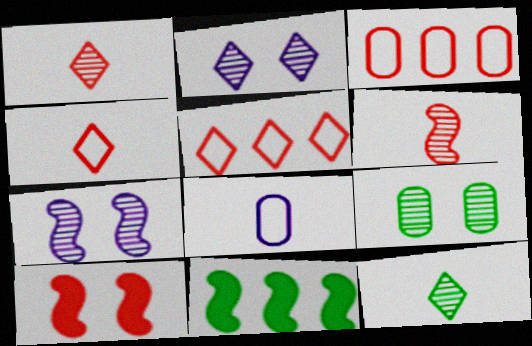[[1, 3, 10]]